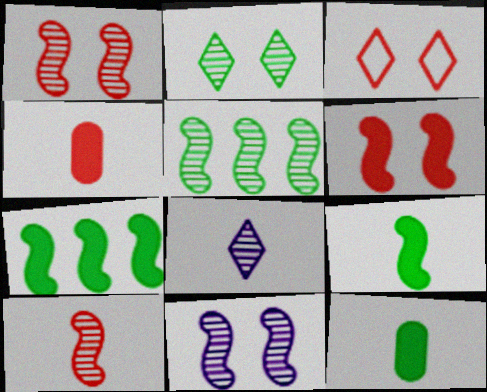[[5, 10, 11]]